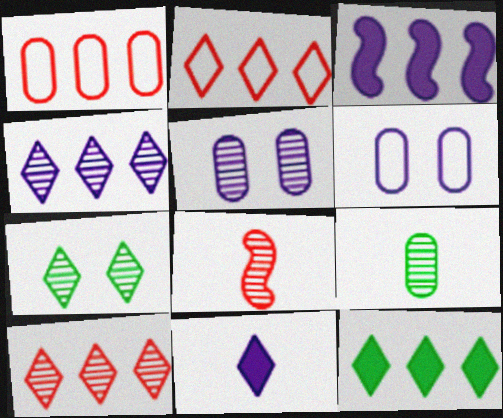[[2, 4, 12], 
[2, 7, 11], 
[6, 8, 12]]